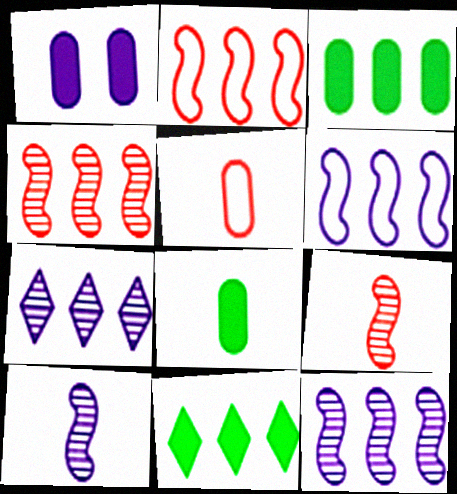[[2, 3, 7]]